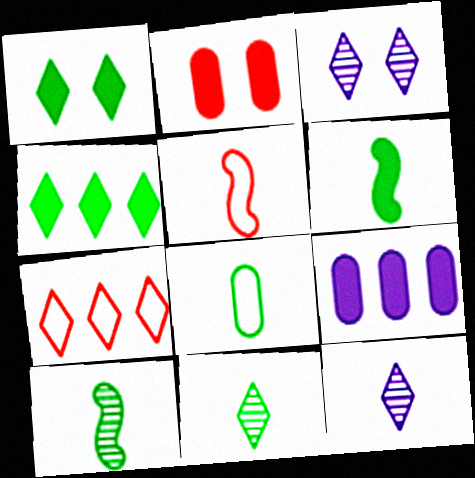[[1, 7, 12], 
[6, 8, 11]]